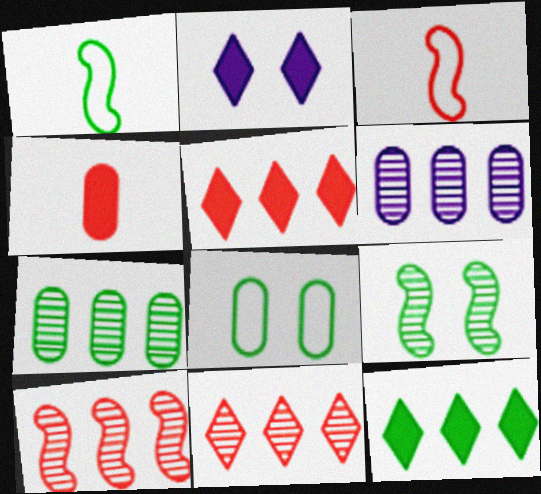[[2, 3, 7], 
[4, 6, 8]]